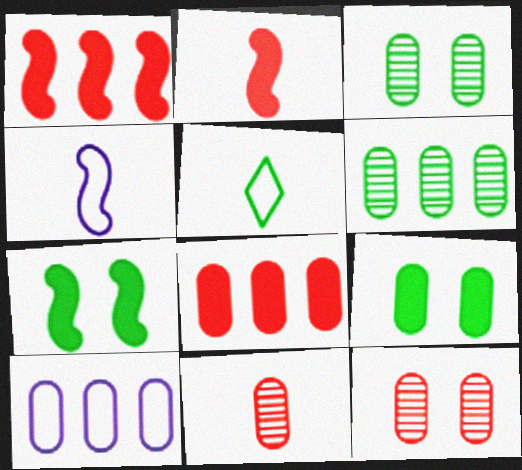[[5, 6, 7], 
[6, 8, 10], 
[9, 10, 11]]